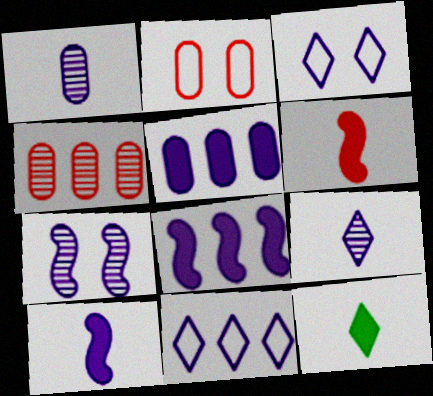[[1, 3, 8]]